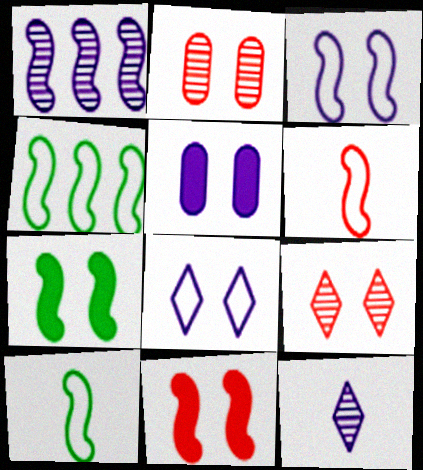[[1, 6, 7], 
[1, 10, 11], 
[2, 7, 8], 
[3, 4, 6]]